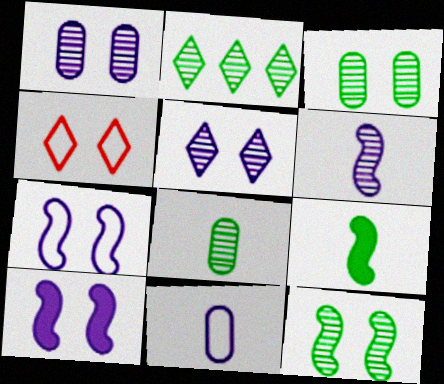[[2, 8, 12], 
[3, 4, 10]]